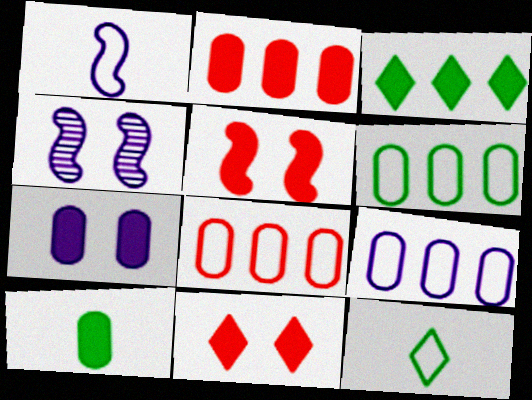[[2, 4, 12], 
[2, 7, 10], 
[6, 8, 9]]